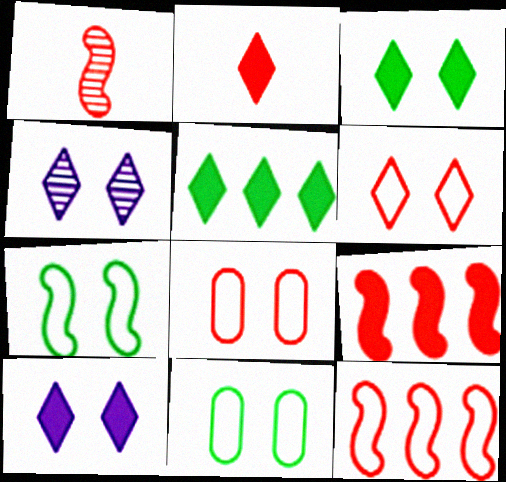[[2, 5, 10], 
[3, 4, 6]]